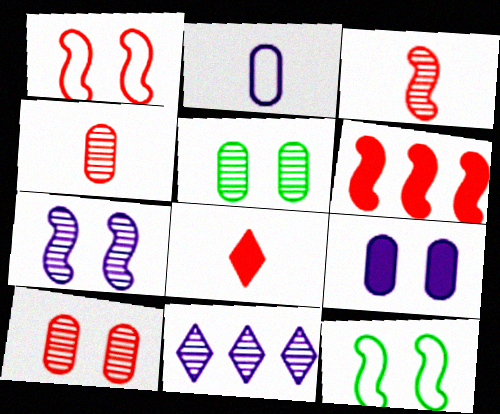[[1, 3, 6], 
[3, 5, 11]]